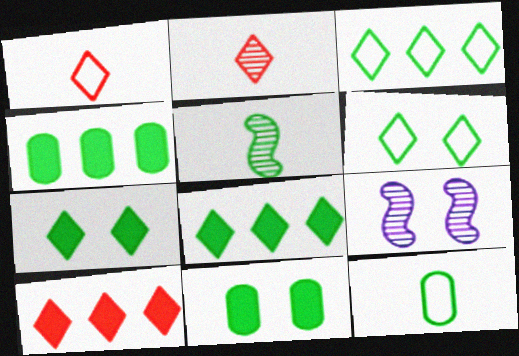[[1, 4, 9], 
[3, 5, 11], 
[4, 5, 6], 
[9, 10, 12]]